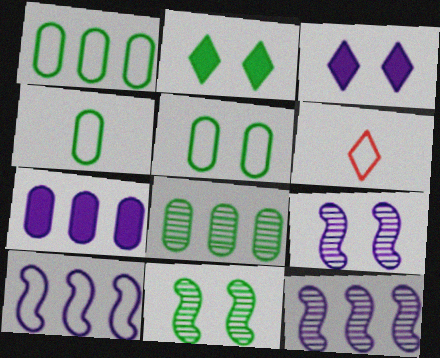[[1, 4, 5], 
[2, 5, 11], 
[5, 6, 10], 
[6, 7, 11]]